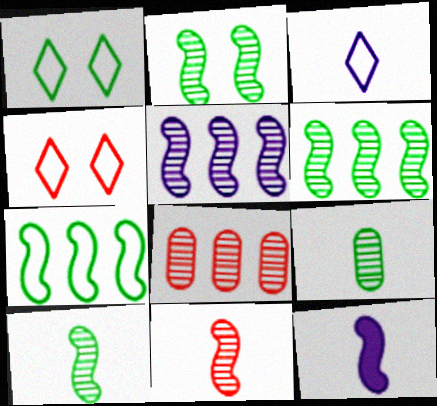[[1, 8, 12], 
[2, 5, 11], 
[2, 6, 10]]